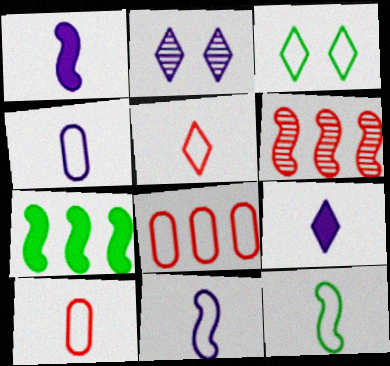[[2, 7, 10], 
[3, 8, 11], 
[4, 5, 12]]